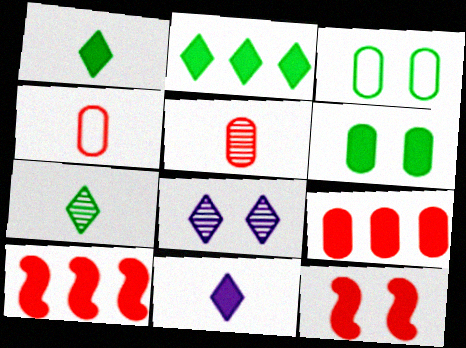[[3, 8, 12], 
[6, 10, 11]]